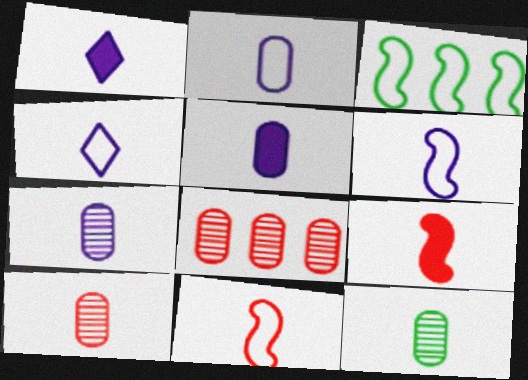[[1, 6, 7], 
[1, 11, 12], 
[2, 4, 6], 
[2, 5, 7], 
[4, 9, 12], 
[7, 10, 12]]